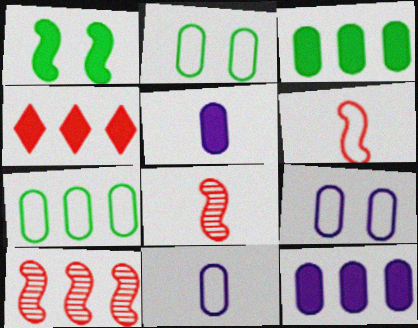[[1, 4, 5]]